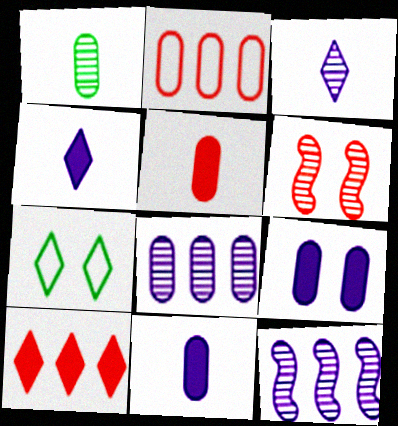[[1, 2, 9], 
[3, 7, 10], 
[5, 7, 12], 
[6, 7, 9]]